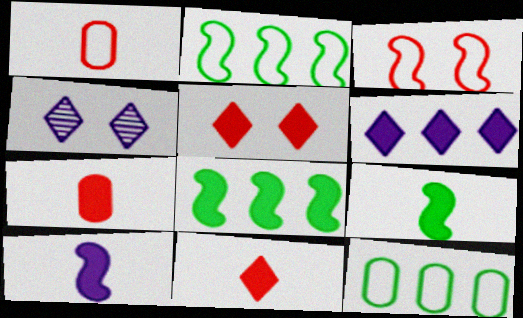[[1, 4, 8], 
[2, 4, 7]]